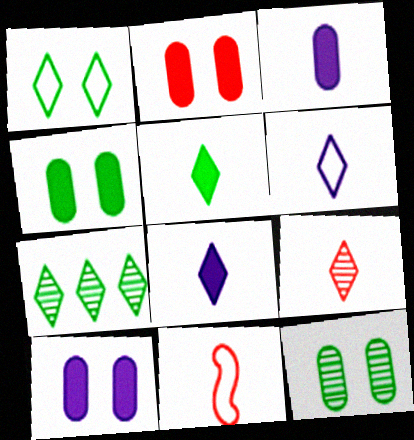[[1, 5, 7], 
[2, 4, 10], 
[5, 6, 9], 
[7, 10, 11]]